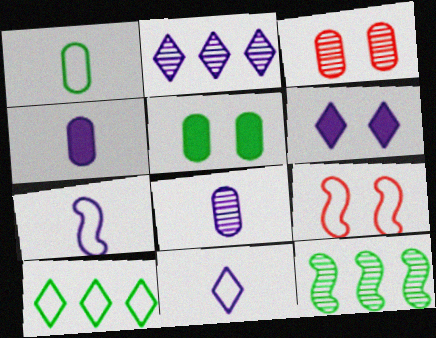[[2, 6, 11]]